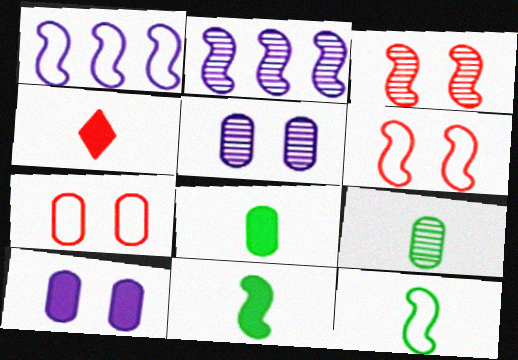[[1, 3, 11], 
[1, 6, 12], 
[2, 6, 11]]